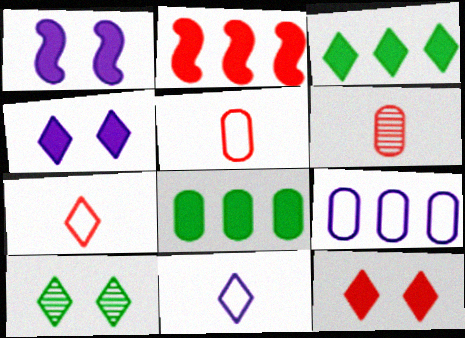[]